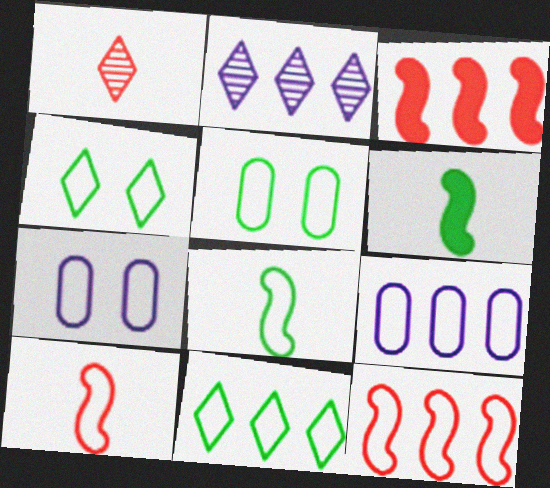[[4, 9, 10], 
[5, 8, 11], 
[7, 10, 11], 
[9, 11, 12]]